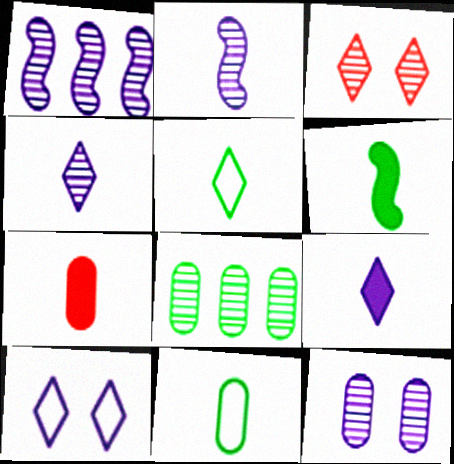[[1, 4, 12], 
[2, 3, 8], 
[2, 5, 7], 
[6, 7, 9]]